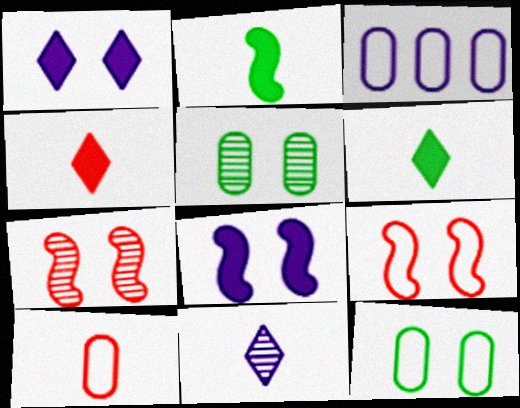[[1, 5, 9], 
[1, 7, 12], 
[2, 10, 11], 
[3, 6, 7], 
[3, 8, 11], 
[3, 10, 12]]